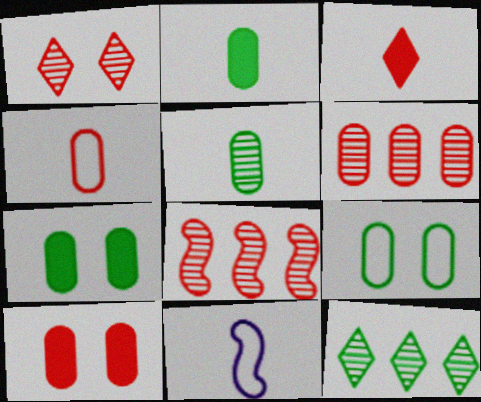[[3, 5, 11], 
[4, 6, 10], 
[10, 11, 12]]